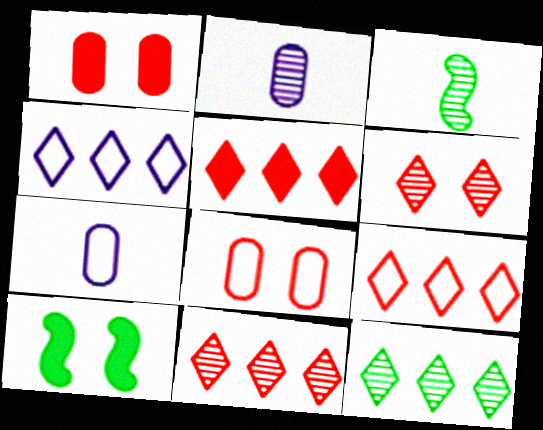[[1, 3, 4], 
[2, 9, 10], 
[4, 5, 12], 
[5, 9, 11], 
[7, 10, 11]]